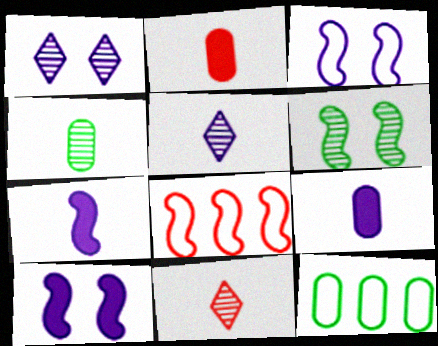[[6, 7, 8], 
[10, 11, 12]]